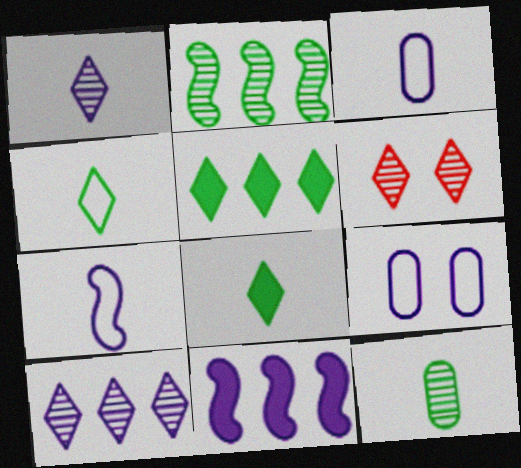[[1, 9, 11]]